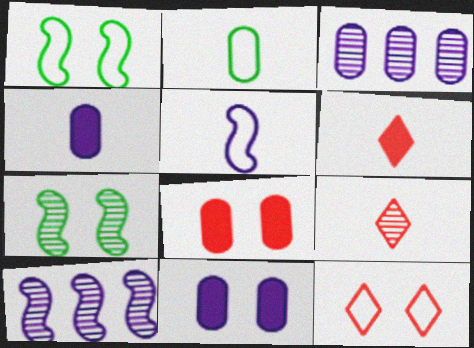[[1, 3, 6], 
[2, 3, 8], 
[3, 7, 9], 
[7, 11, 12]]